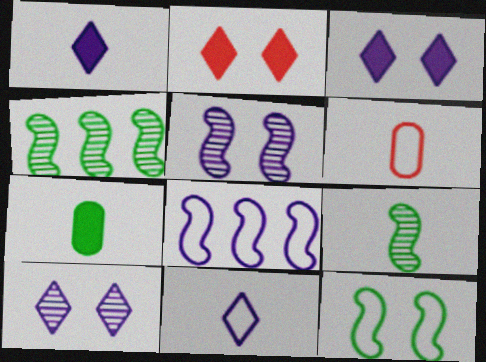[[1, 6, 9], 
[3, 4, 6]]